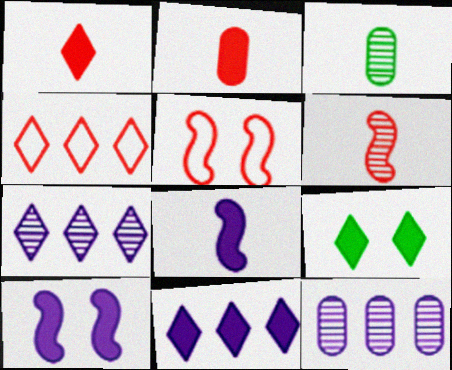[[1, 9, 11], 
[3, 4, 10], 
[3, 5, 11]]